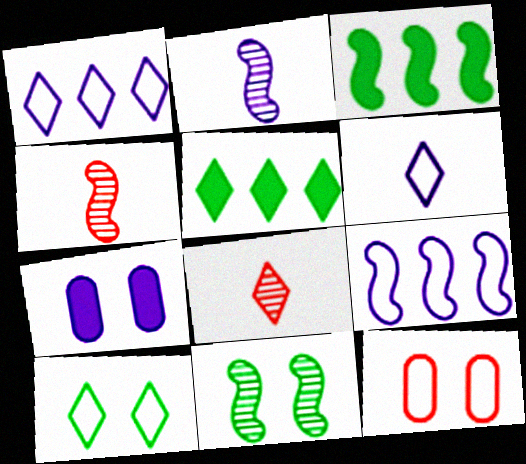[[1, 2, 7], 
[2, 5, 12]]